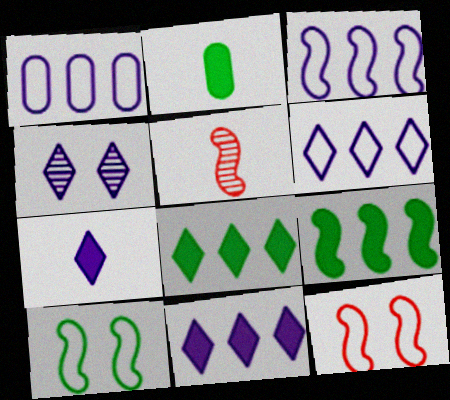[[1, 3, 6], 
[4, 6, 7]]